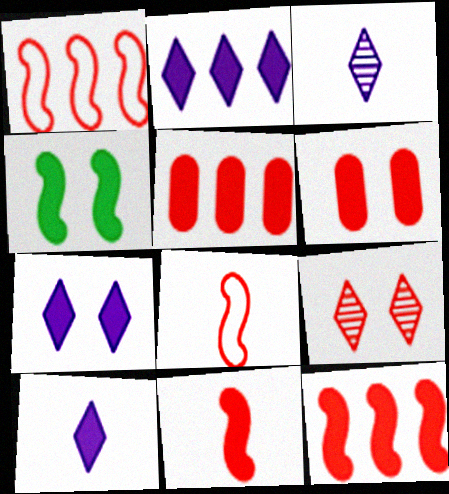[[2, 7, 10], 
[4, 5, 10], 
[4, 6, 7], 
[5, 8, 9]]